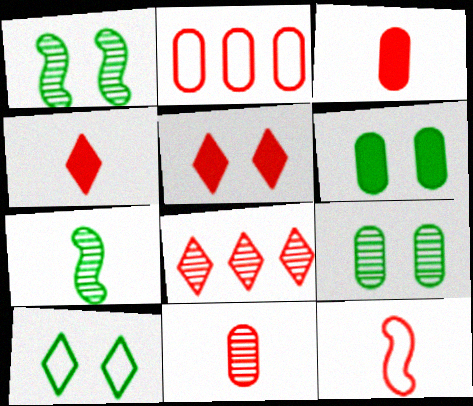[[1, 6, 10], 
[4, 11, 12]]